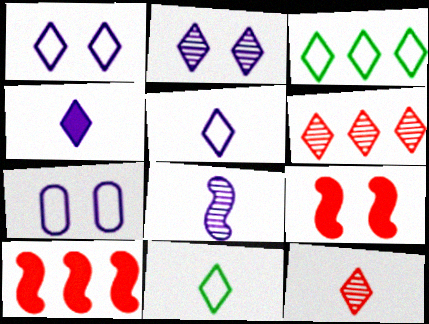[[4, 11, 12]]